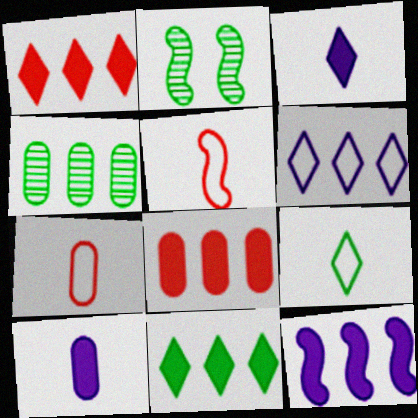[[2, 5, 12], 
[8, 11, 12]]